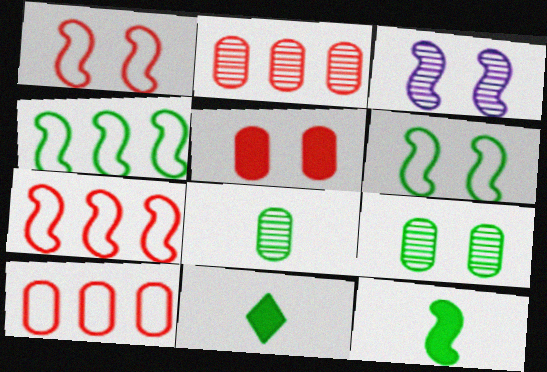[[3, 7, 12], 
[3, 10, 11], 
[4, 9, 11]]